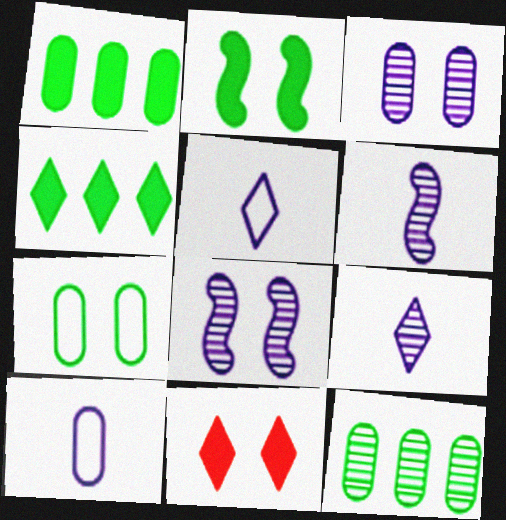[[7, 8, 11]]